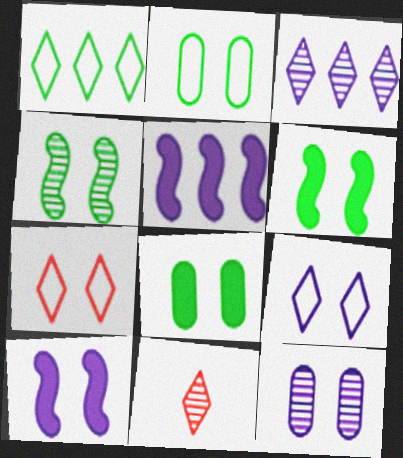[[2, 5, 11], 
[6, 7, 12], 
[9, 10, 12]]